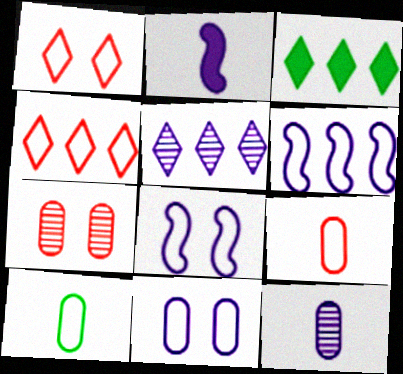[[1, 6, 10], 
[2, 5, 11], 
[3, 4, 5], 
[4, 8, 10]]